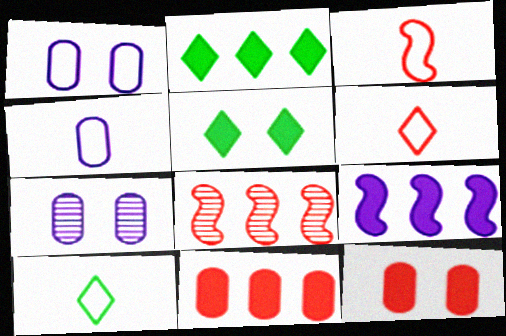[[2, 3, 7], 
[2, 9, 11], 
[3, 4, 10], 
[4, 5, 8], 
[6, 8, 12]]